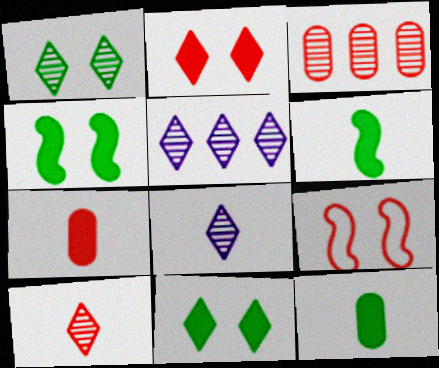[[1, 5, 10], 
[5, 9, 12]]